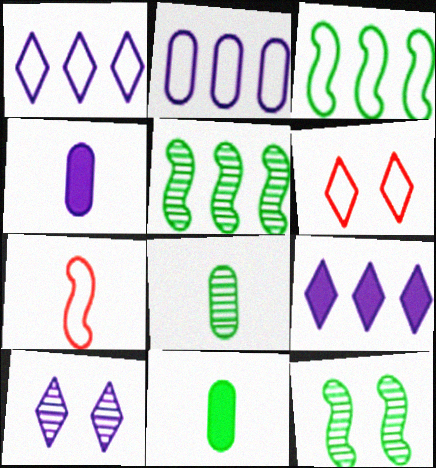[[4, 5, 6]]